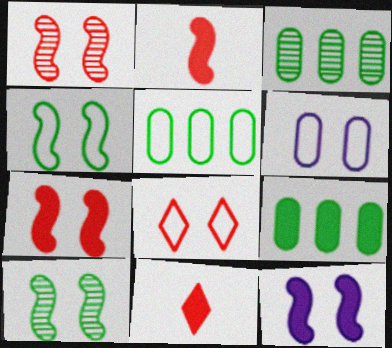[[1, 4, 12], 
[3, 5, 9], 
[4, 6, 8], 
[9, 11, 12]]